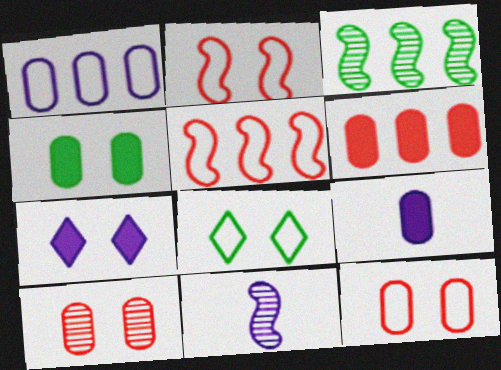[[1, 7, 11], 
[4, 6, 9], 
[6, 8, 11]]